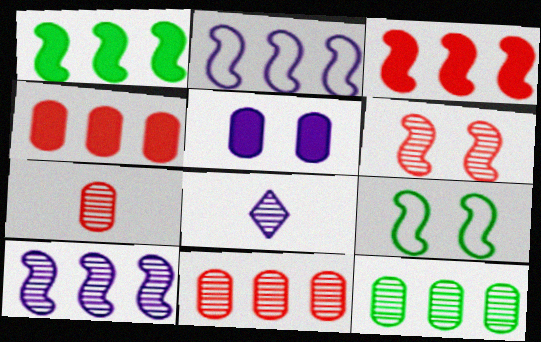[[2, 5, 8], 
[4, 8, 9], 
[6, 8, 12]]